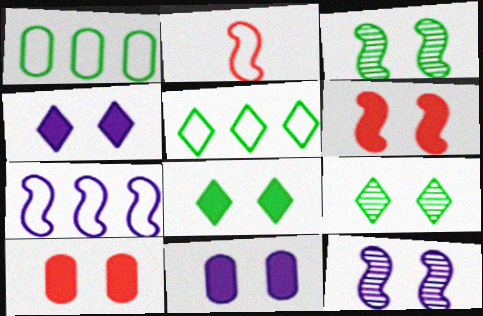[[6, 8, 11]]